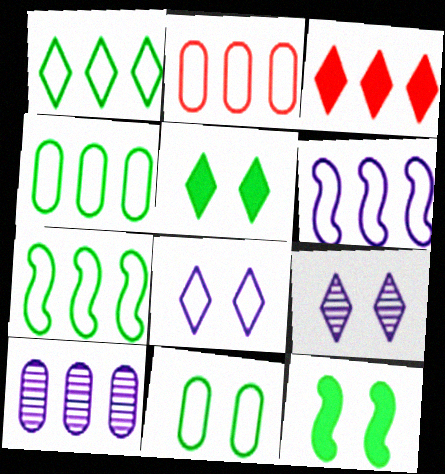[[1, 2, 6], 
[1, 4, 7], 
[3, 7, 10]]